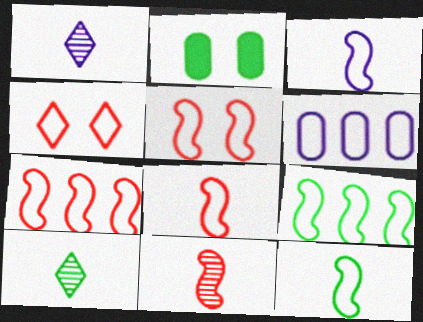[[1, 2, 7], 
[2, 9, 10], 
[3, 5, 9], 
[3, 8, 12], 
[4, 6, 12], 
[5, 7, 8]]